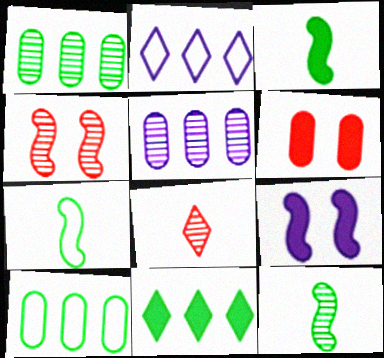[[2, 6, 12], 
[3, 7, 12], 
[8, 9, 10]]